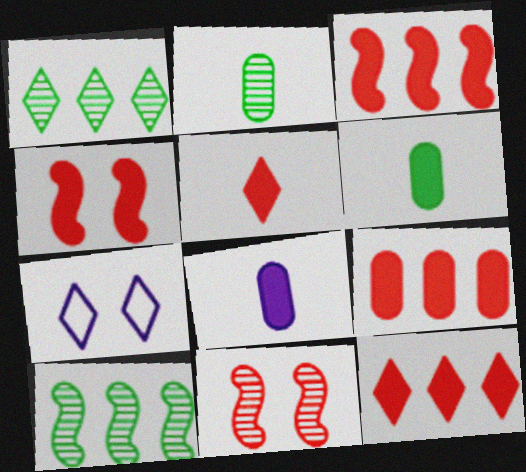[[1, 5, 7], 
[2, 3, 7], 
[3, 9, 12], 
[4, 5, 9]]